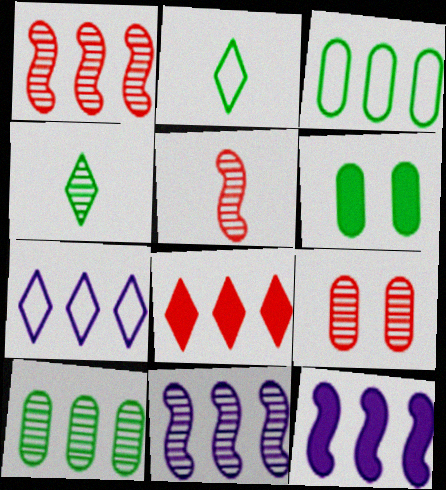[[2, 9, 12], 
[3, 8, 11], 
[4, 9, 11], 
[5, 6, 7]]